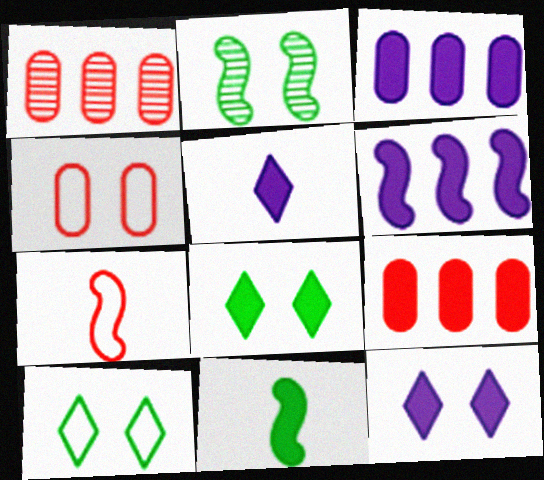[[2, 4, 12], 
[2, 6, 7], 
[9, 11, 12]]